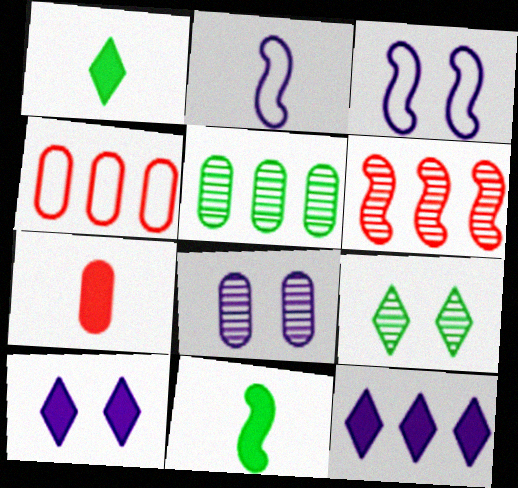[[2, 8, 12], 
[3, 6, 11], 
[3, 8, 10]]